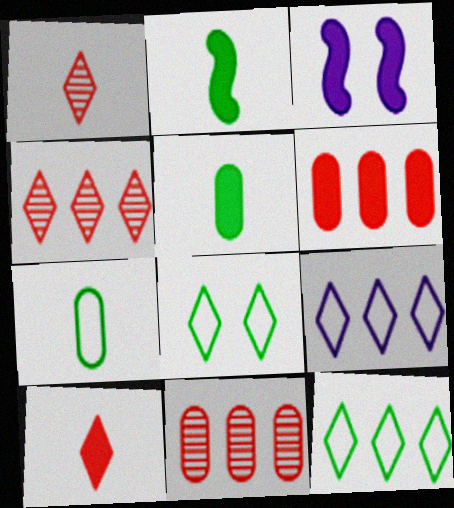[[3, 4, 7]]